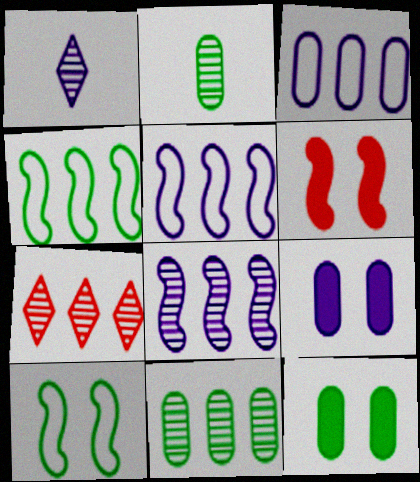[[1, 5, 9], 
[7, 8, 11]]